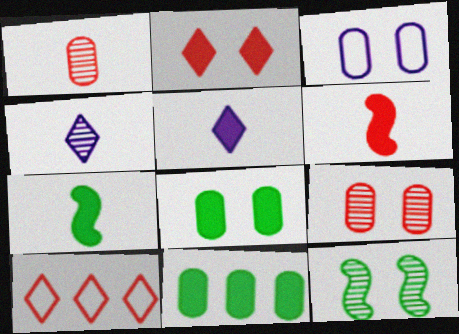[[1, 3, 11], 
[2, 3, 12], 
[3, 8, 9], 
[6, 9, 10]]